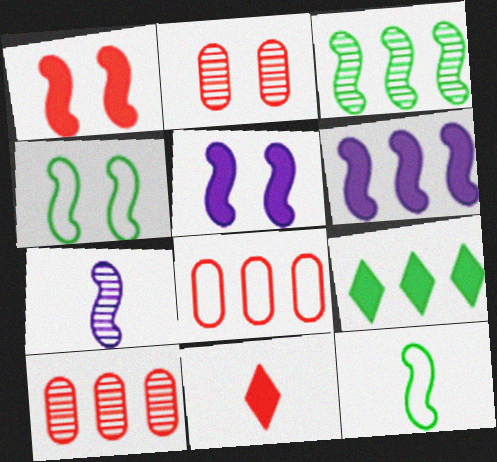[]